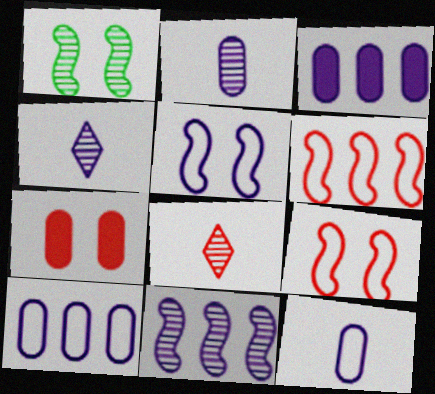[[3, 4, 5], 
[6, 7, 8]]